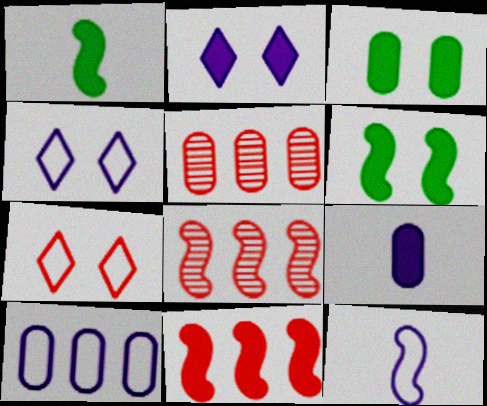[[1, 4, 5], 
[4, 10, 12], 
[6, 8, 12]]